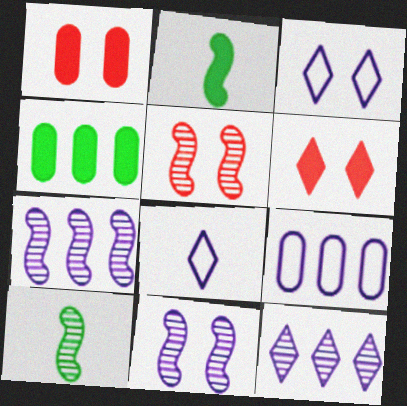[[4, 5, 8], 
[5, 7, 10], 
[6, 9, 10]]